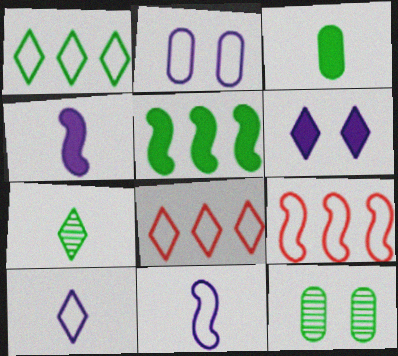[[4, 8, 12], 
[6, 7, 8]]